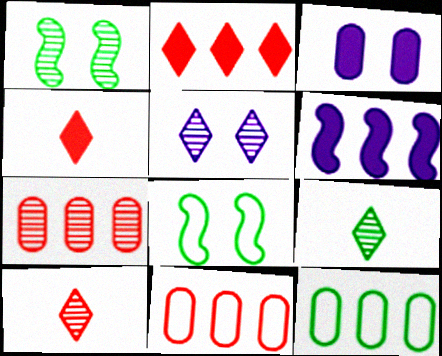[]